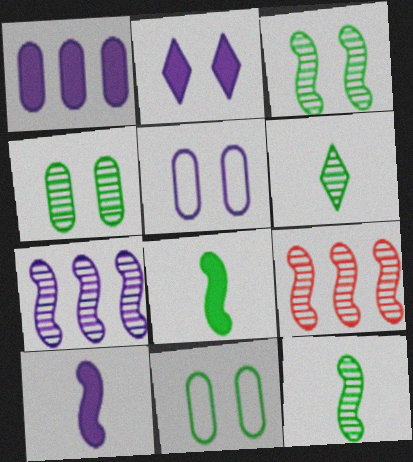[[1, 2, 10]]